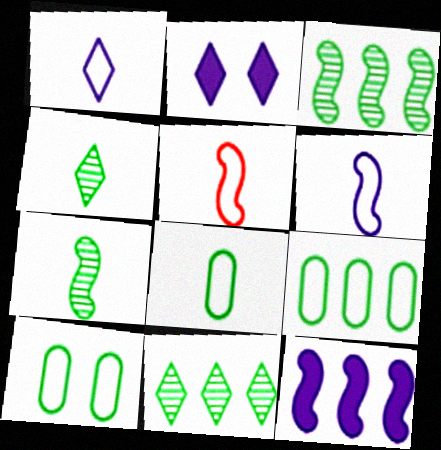[[1, 5, 8], 
[8, 9, 10]]